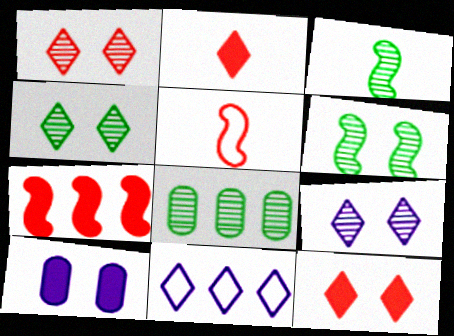[[1, 4, 9], 
[2, 4, 11], 
[3, 4, 8], 
[7, 8, 11]]